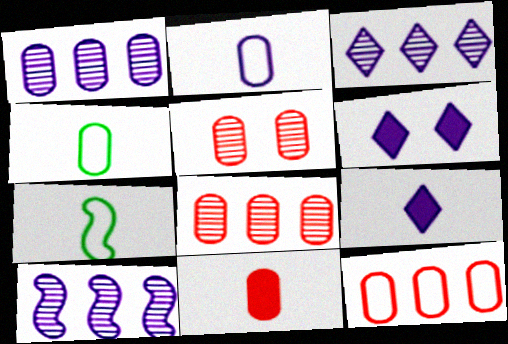[[1, 3, 10], 
[2, 6, 10], 
[5, 11, 12], 
[6, 7, 8]]